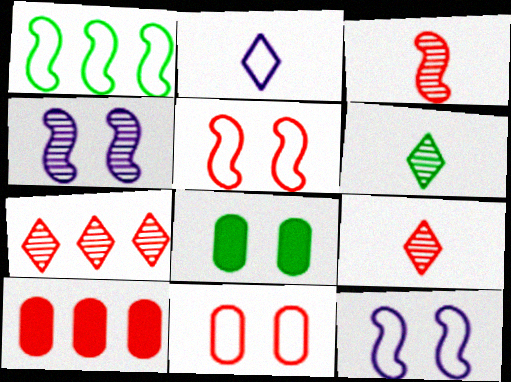[[1, 2, 11], 
[1, 6, 8], 
[5, 9, 10], 
[6, 10, 12]]